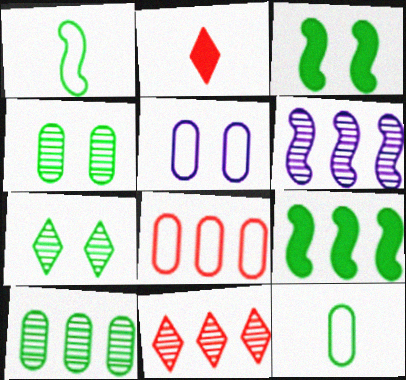[[5, 8, 12], 
[6, 10, 11], 
[7, 9, 12]]